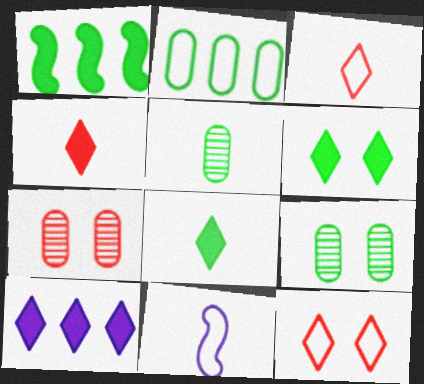[[2, 11, 12], 
[4, 5, 11], 
[4, 6, 10]]